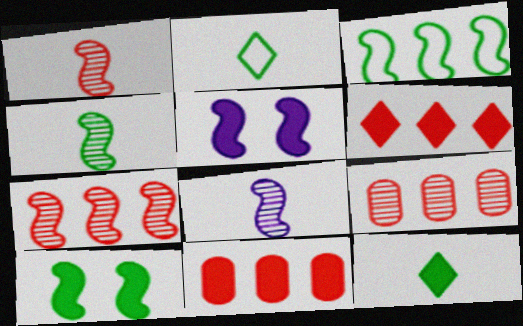[[1, 3, 5], 
[1, 4, 8], 
[2, 5, 9], 
[3, 4, 10], 
[5, 11, 12]]